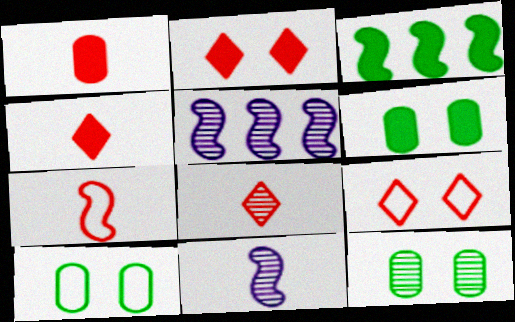[[1, 7, 8], 
[4, 5, 10], 
[5, 8, 12], 
[6, 10, 12]]